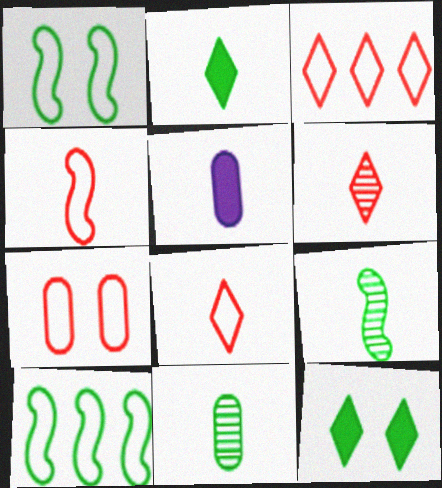[[3, 4, 7], 
[5, 8, 9], 
[10, 11, 12]]